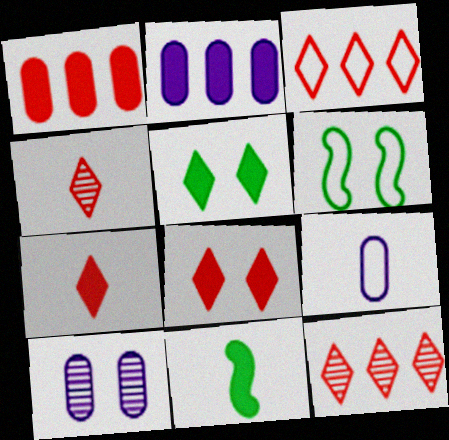[[2, 4, 6], 
[2, 8, 11], 
[2, 9, 10], 
[3, 4, 8], 
[3, 6, 9], 
[3, 10, 11], 
[4, 9, 11], 
[6, 8, 10]]